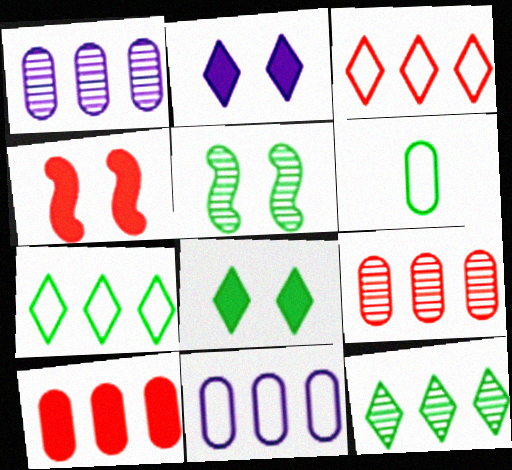[]